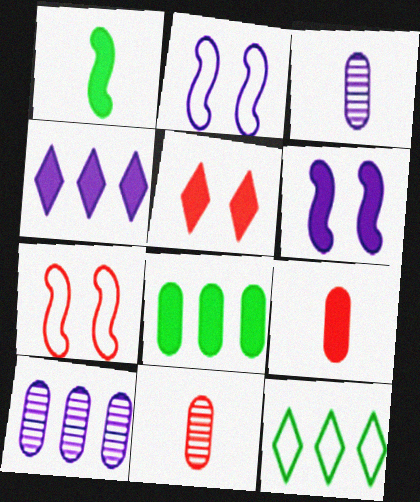[[2, 3, 4], 
[6, 11, 12]]